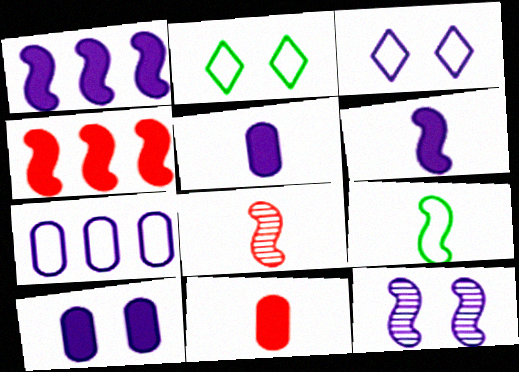[[3, 10, 12], 
[4, 9, 12], 
[6, 8, 9]]